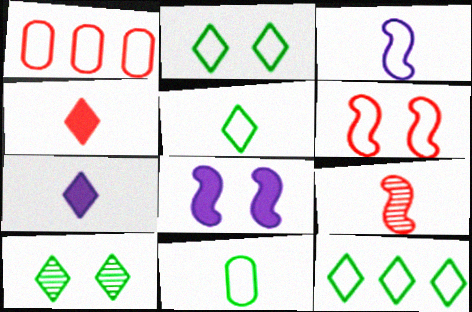[[1, 2, 3], 
[2, 5, 12], 
[7, 9, 11]]